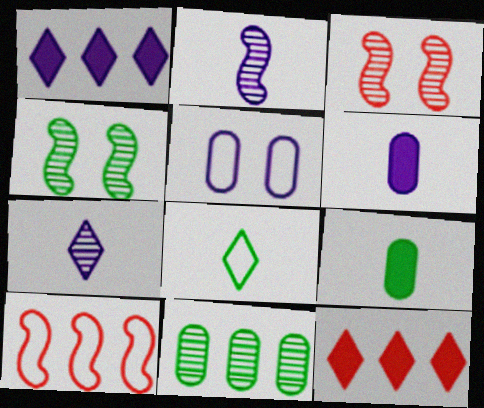[[1, 2, 5], 
[1, 10, 11], 
[3, 7, 11], 
[5, 8, 10]]